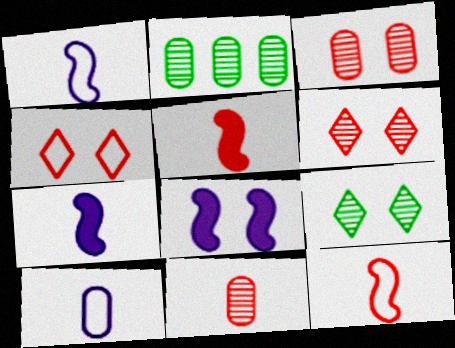[[2, 4, 7]]